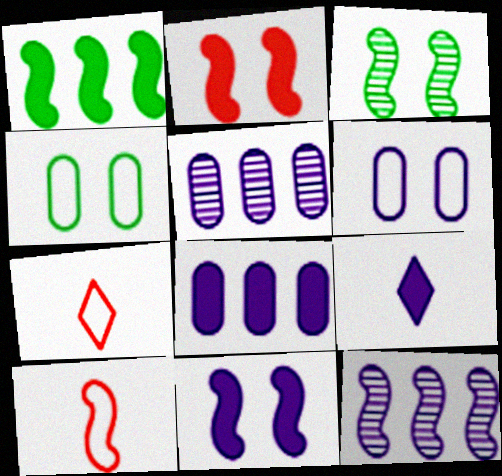[[3, 7, 8], 
[6, 9, 12], 
[8, 9, 11]]